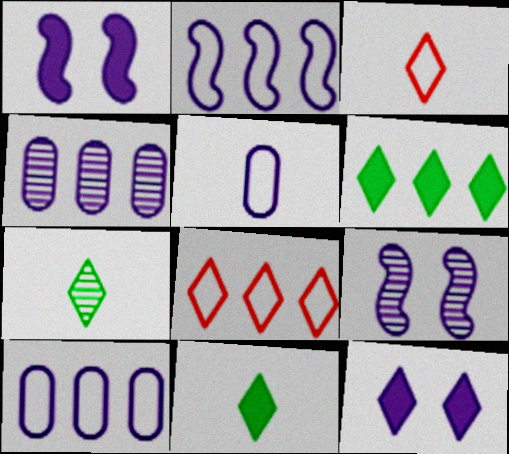[[7, 8, 12]]